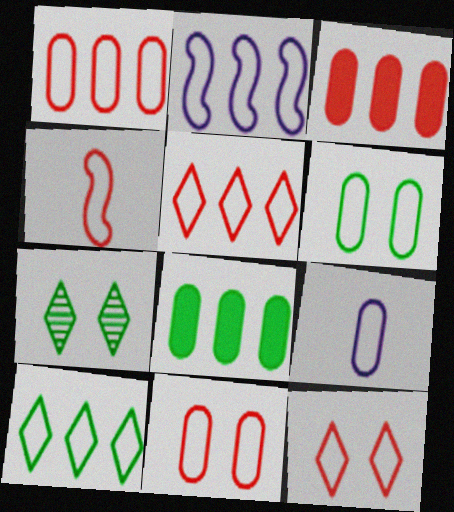[[1, 2, 10], 
[1, 4, 12], 
[1, 6, 9], 
[4, 5, 11]]